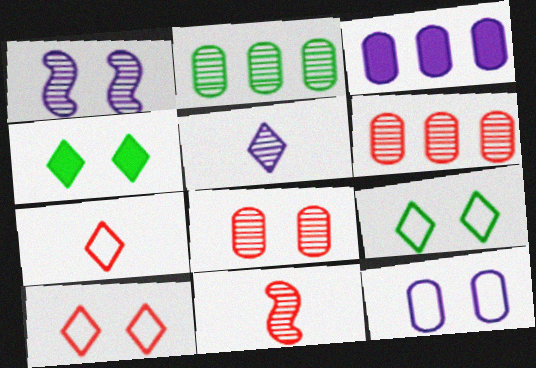[[3, 9, 11]]